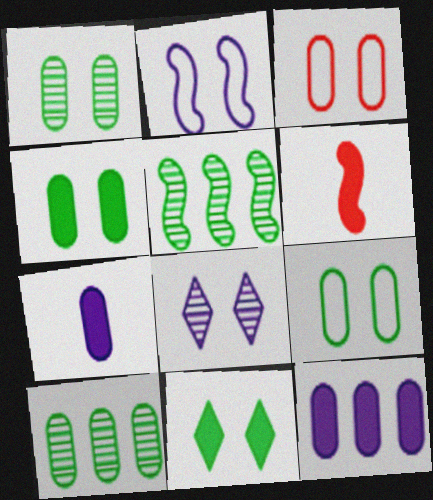[[1, 4, 9], 
[2, 5, 6], 
[3, 7, 10], 
[6, 11, 12]]